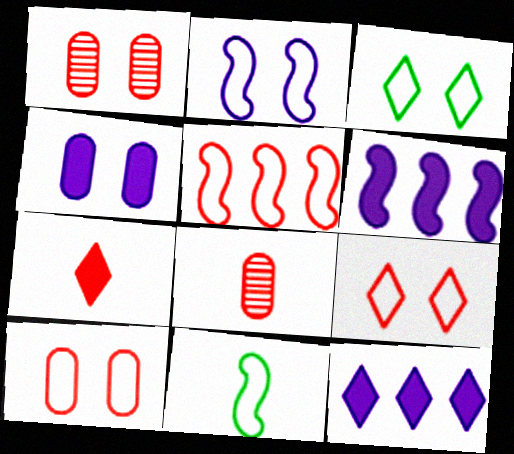[[1, 5, 7], 
[1, 11, 12], 
[2, 3, 10], 
[2, 5, 11], 
[3, 6, 8]]